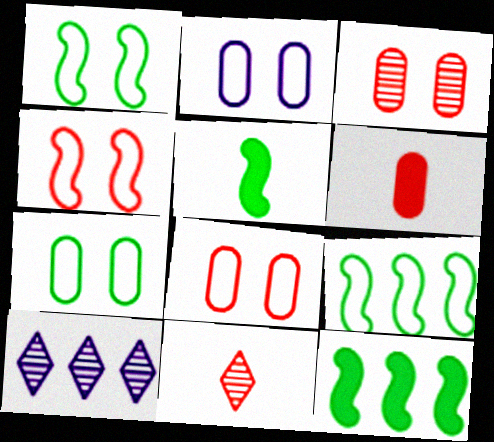[[1, 6, 10], 
[2, 7, 8], 
[2, 11, 12], 
[5, 8, 10]]